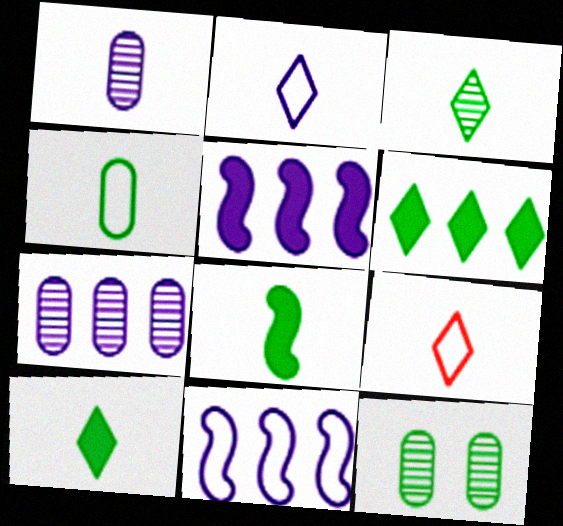[[1, 8, 9], 
[3, 4, 8], 
[5, 9, 12]]